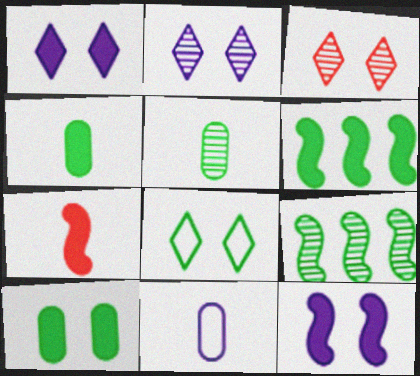[[1, 3, 8], 
[3, 6, 11], 
[4, 8, 9], 
[5, 6, 8], 
[6, 7, 12]]